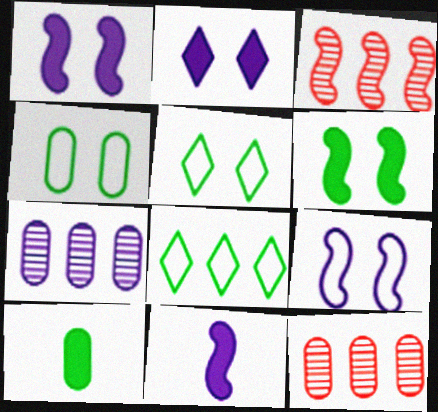[[5, 11, 12]]